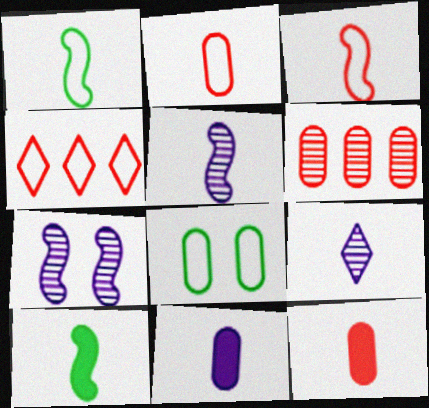[[1, 9, 12], 
[2, 9, 10], 
[3, 5, 10], 
[6, 8, 11]]